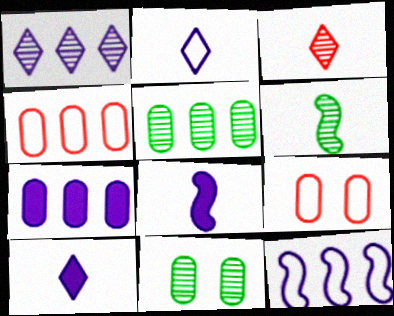[[1, 7, 12], 
[4, 5, 7]]